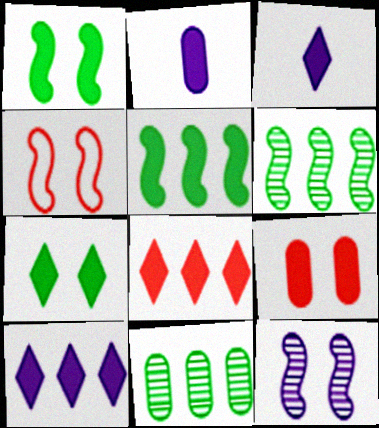[[1, 2, 8], 
[1, 4, 12], 
[3, 4, 11], 
[3, 5, 9], 
[3, 7, 8]]